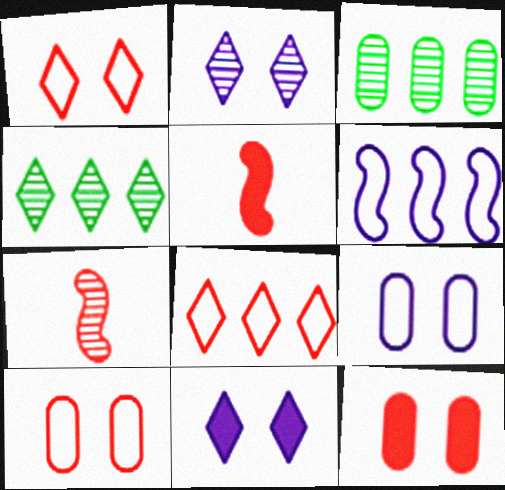[[2, 3, 7], 
[4, 5, 9], 
[7, 8, 12]]